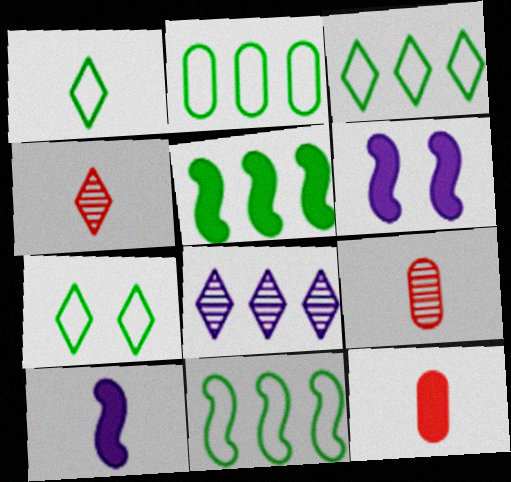[[1, 3, 7], 
[1, 9, 10], 
[2, 3, 11], 
[2, 4, 6], 
[3, 6, 9]]